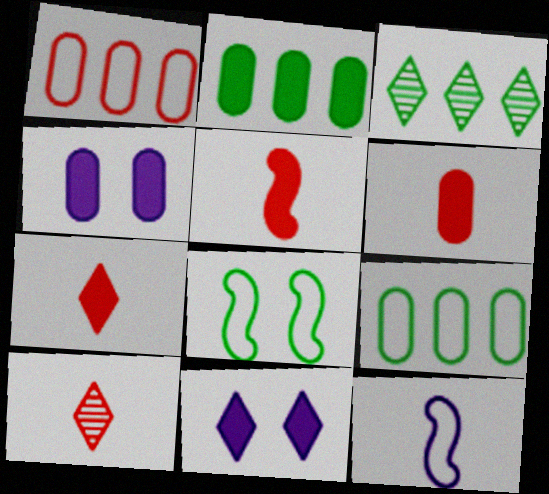[[2, 4, 6], 
[2, 5, 11], 
[5, 6, 7]]